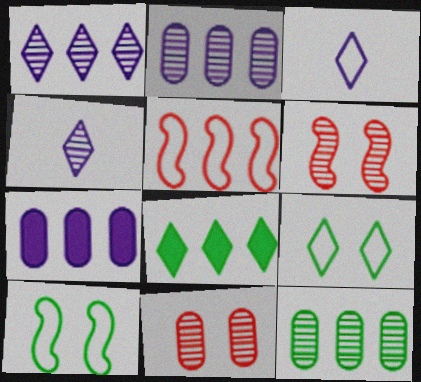[[2, 5, 8], 
[4, 6, 12]]